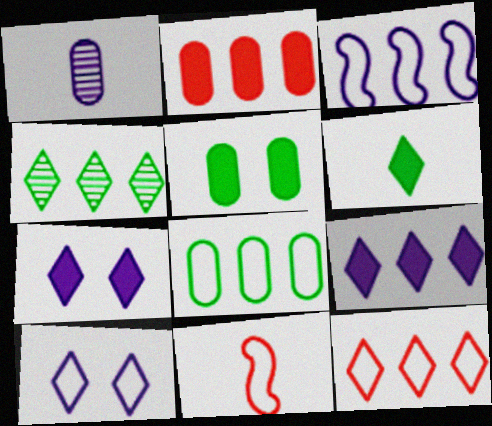[[1, 3, 7], 
[1, 6, 11], 
[2, 3, 4], 
[3, 8, 12], 
[4, 9, 12], 
[8, 10, 11]]